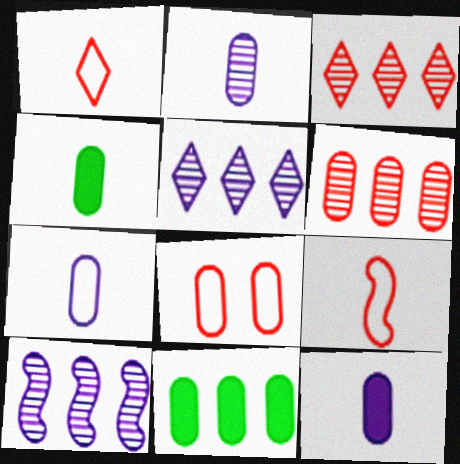[[2, 7, 12], 
[2, 8, 11]]